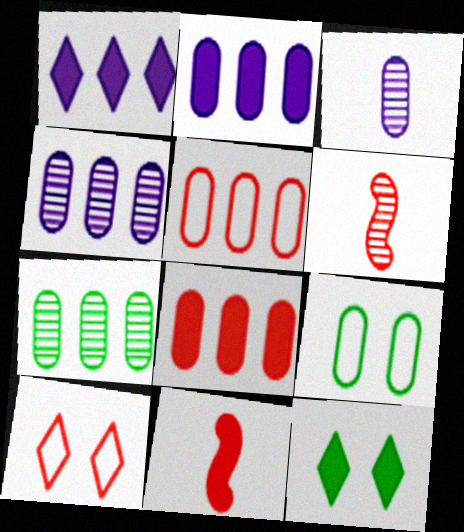[[1, 6, 9], 
[2, 5, 7], 
[2, 11, 12], 
[3, 8, 9], 
[6, 8, 10]]